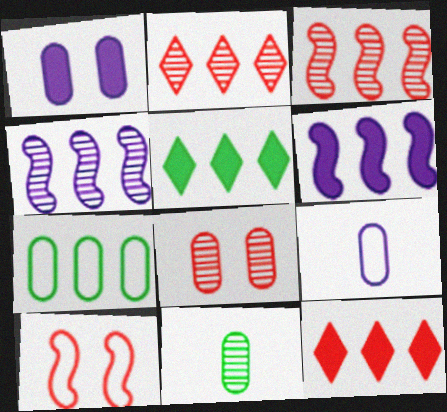[[2, 6, 7], 
[4, 7, 12]]